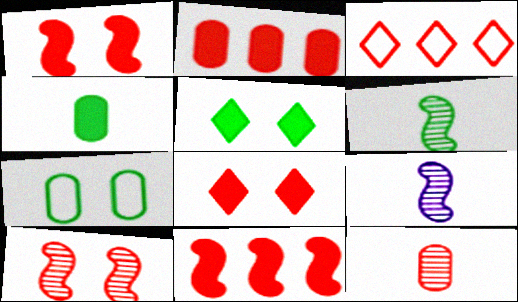[[1, 3, 12]]